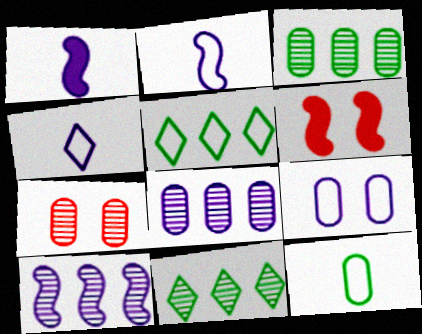[[1, 5, 7], 
[3, 4, 6]]